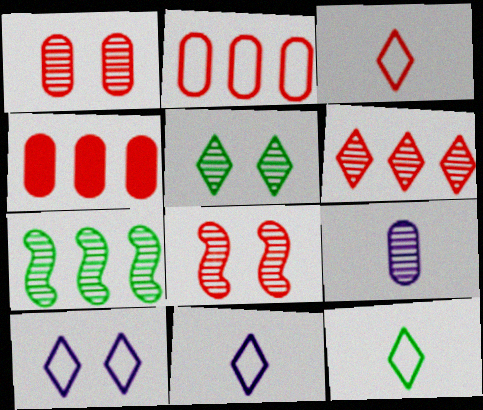[[3, 4, 8], 
[3, 11, 12]]